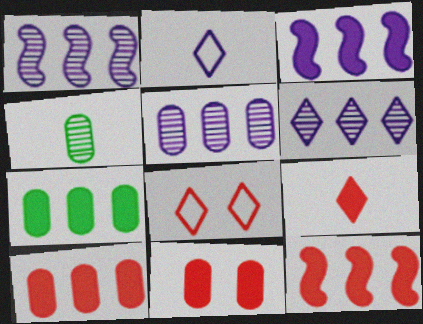[[1, 5, 6], 
[3, 4, 8], 
[9, 11, 12]]